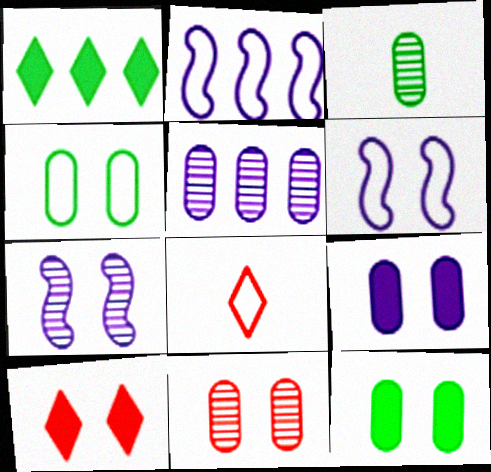[[2, 3, 10], 
[2, 4, 8], 
[3, 5, 11], 
[4, 7, 10], 
[4, 9, 11]]